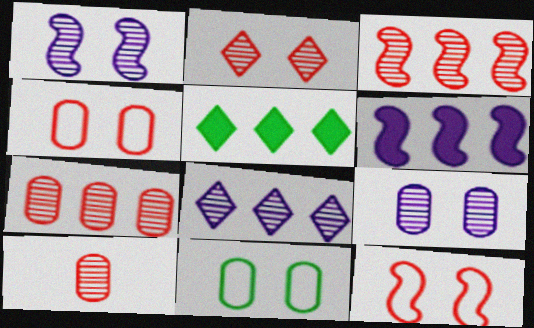[[2, 3, 10]]